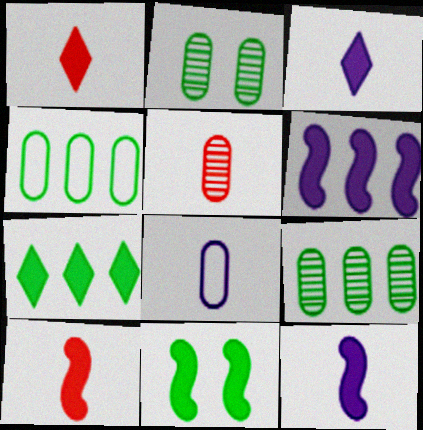[[6, 10, 11]]